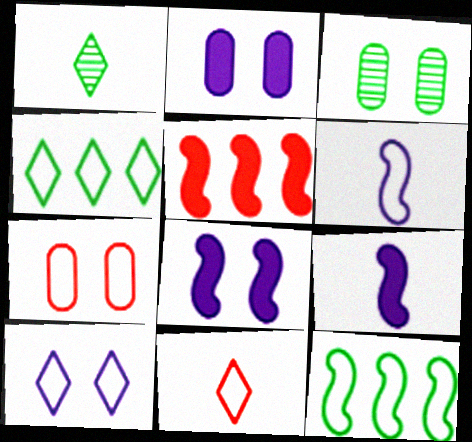[[2, 3, 7], 
[4, 6, 7], 
[4, 10, 11]]